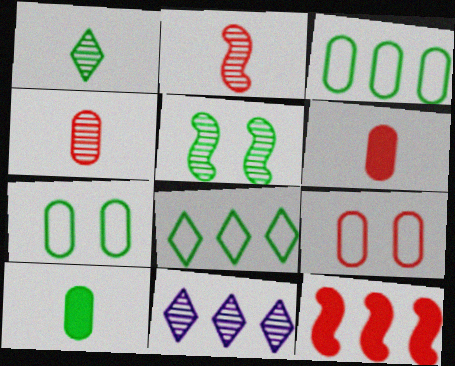[[3, 11, 12], 
[4, 5, 11], 
[5, 8, 10]]